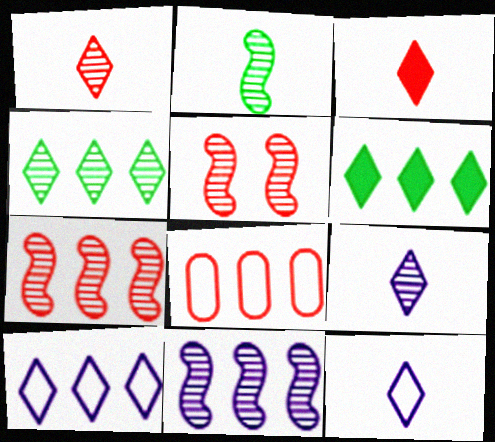[[2, 5, 11], 
[3, 5, 8], 
[6, 8, 11]]